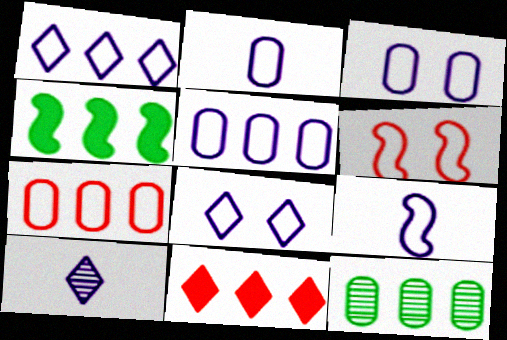[[1, 3, 9], 
[2, 3, 5], 
[5, 8, 9]]